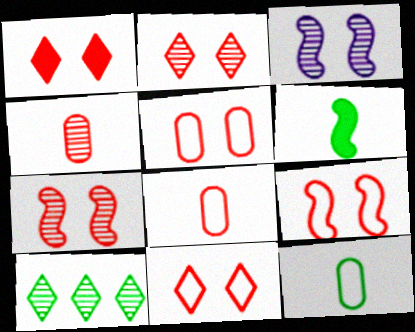[[1, 2, 11], 
[1, 5, 7], 
[3, 4, 10], 
[5, 9, 11]]